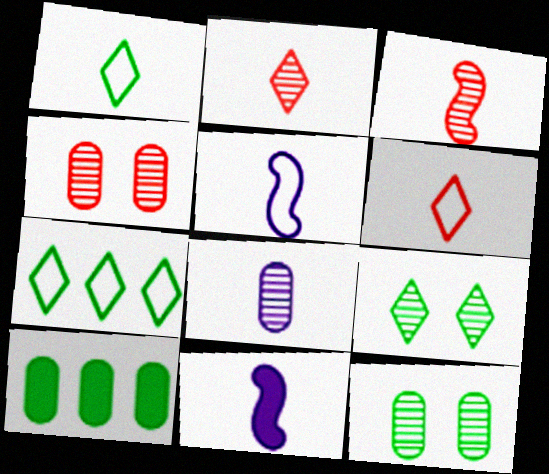[[4, 7, 11]]